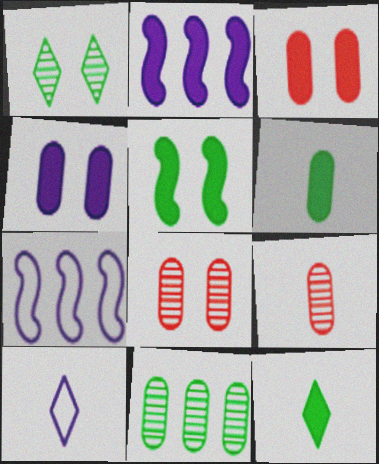[[2, 3, 12], 
[7, 8, 12]]